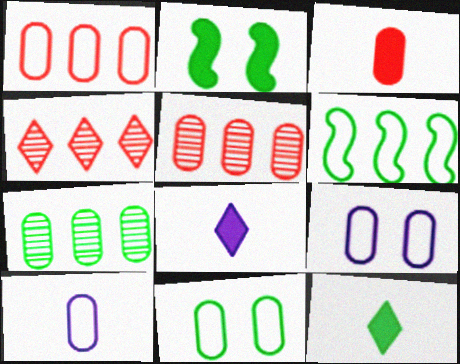[[1, 10, 11], 
[2, 4, 10], 
[3, 7, 9]]